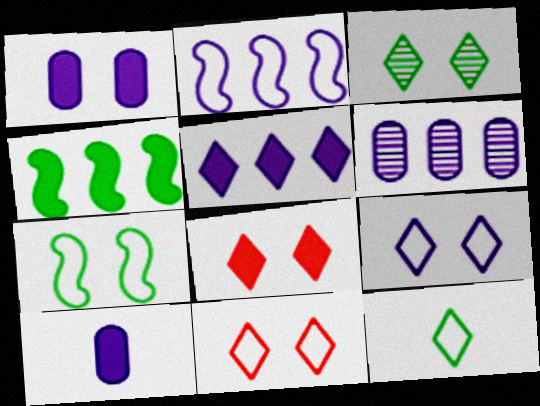[[2, 5, 6], 
[3, 8, 9], 
[4, 8, 10]]